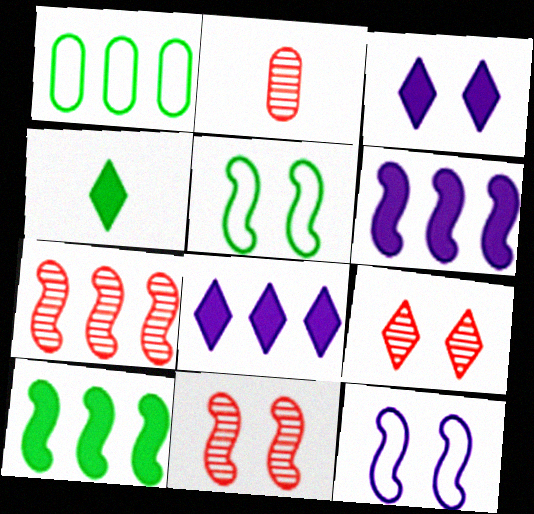[[1, 7, 8], 
[2, 5, 8], 
[2, 7, 9]]